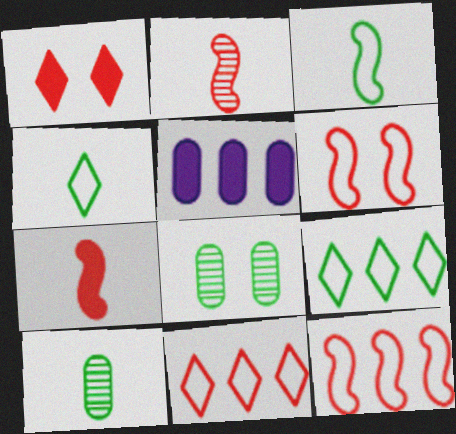[]